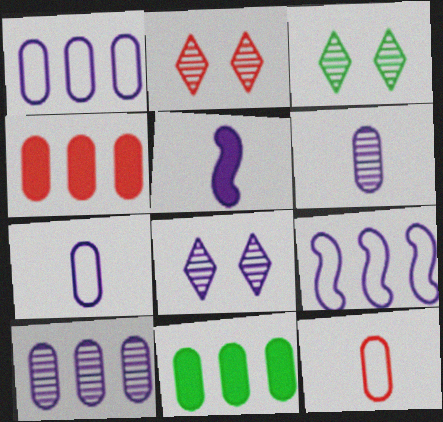[[1, 5, 8], 
[2, 3, 8]]